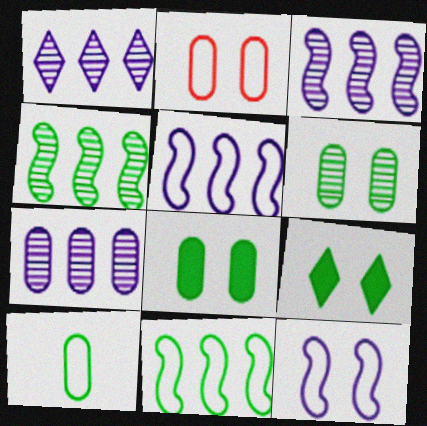[[1, 3, 7], 
[4, 9, 10]]